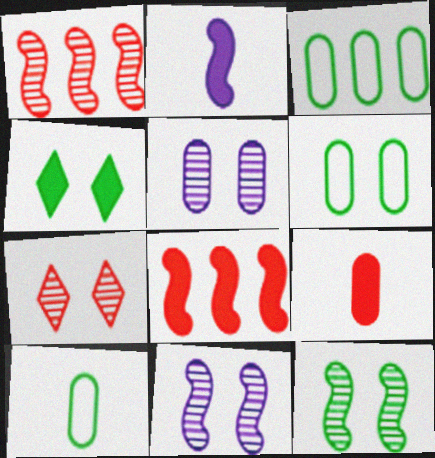[[2, 3, 7], 
[3, 5, 9], 
[3, 6, 10], 
[4, 6, 12], 
[5, 7, 12]]